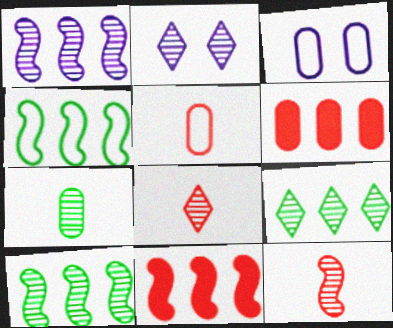[[1, 4, 11], 
[2, 8, 9], 
[3, 6, 7]]